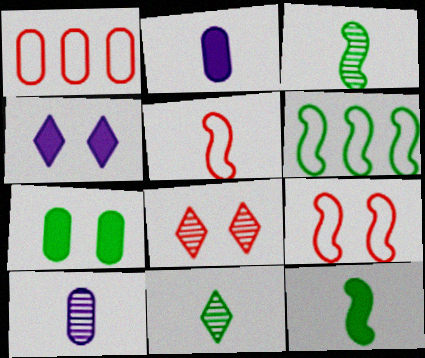[[1, 3, 4], 
[1, 7, 10], 
[2, 5, 11], 
[2, 6, 8], 
[6, 7, 11]]